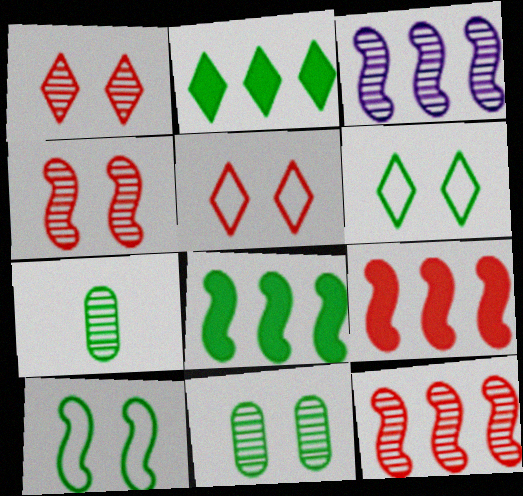[[1, 3, 7], 
[2, 7, 10], 
[6, 7, 8]]